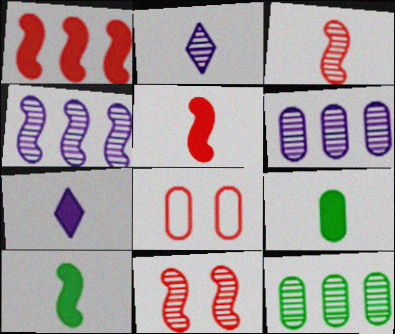[[2, 11, 12], 
[5, 7, 9], 
[6, 8, 9]]